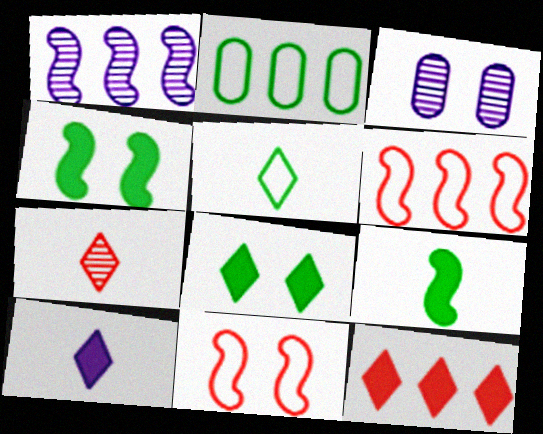[[1, 2, 12], 
[1, 9, 11], 
[3, 8, 11], 
[5, 7, 10], 
[8, 10, 12]]